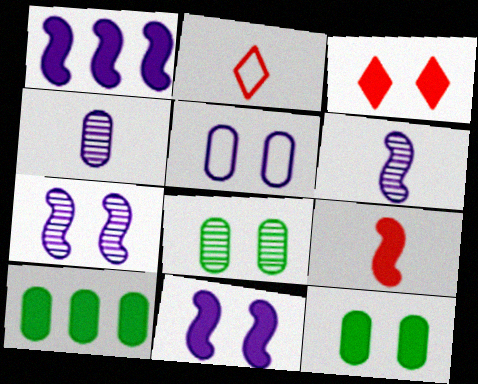[[1, 2, 8], 
[2, 7, 10], 
[3, 11, 12]]